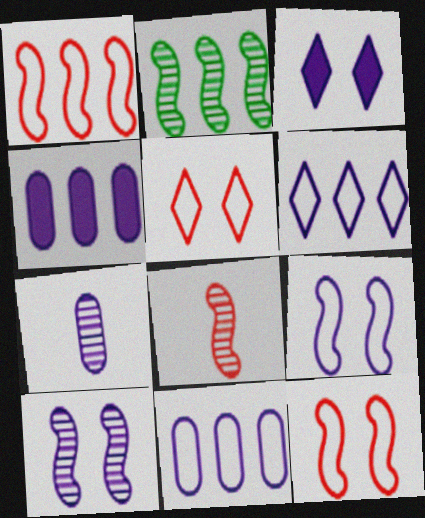[[2, 8, 10]]